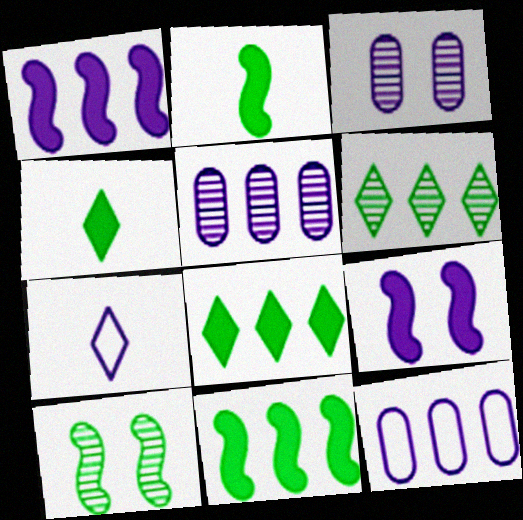[[1, 3, 7], 
[5, 7, 9]]